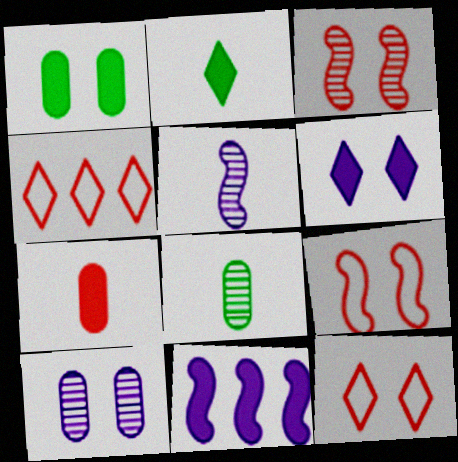[[1, 4, 5], 
[3, 4, 7], 
[8, 11, 12]]